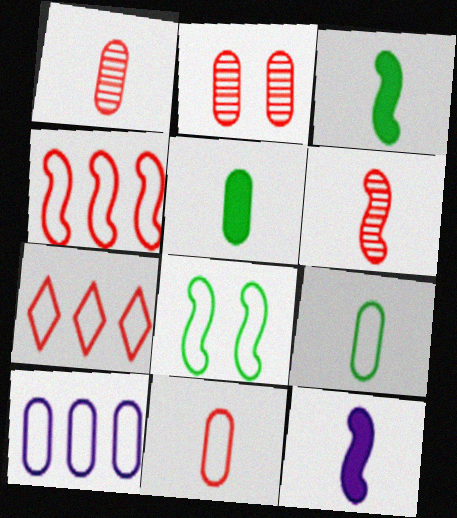[[2, 5, 10]]